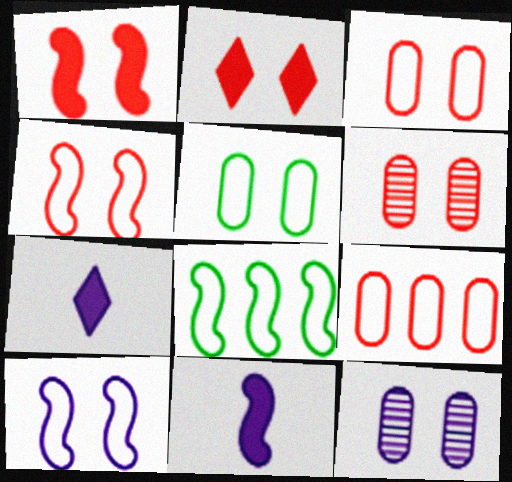[[2, 4, 6], 
[6, 7, 8]]